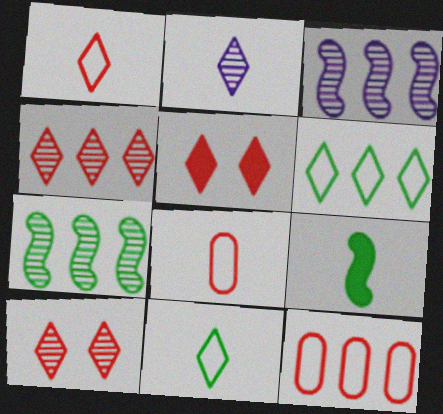[[1, 4, 5], 
[2, 5, 6], 
[2, 8, 9]]